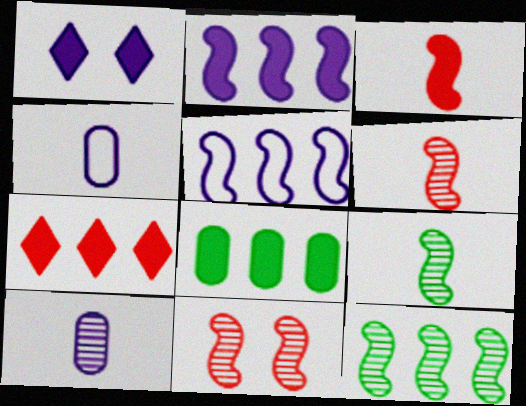[[1, 3, 8], 
[1, 5, 10], 
[2, 7, 8]]